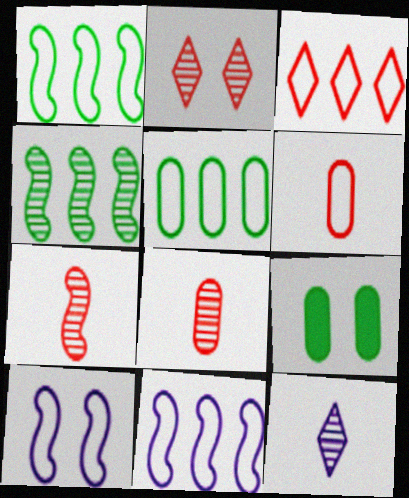[[2, 9, 10], 
[3, 5, 11]]